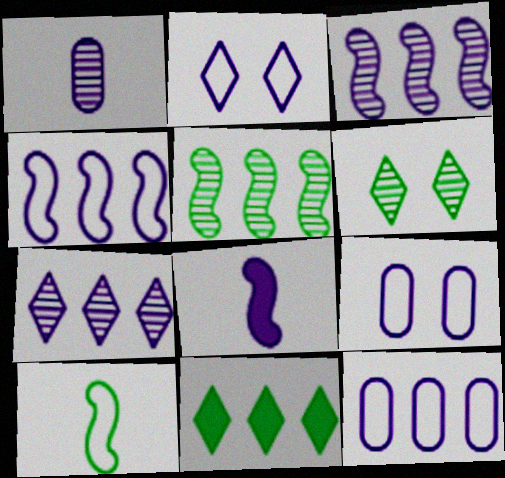[[7, 8, 9]]